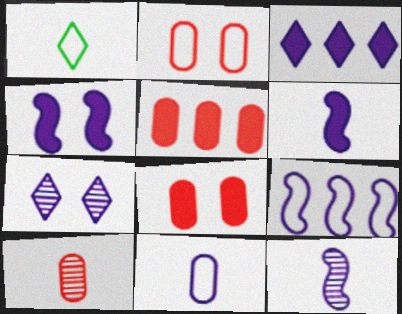[[1, 2, 9], 
[1, 6, 10], 
[2, 5, 10], 
[4, 9, 12]]